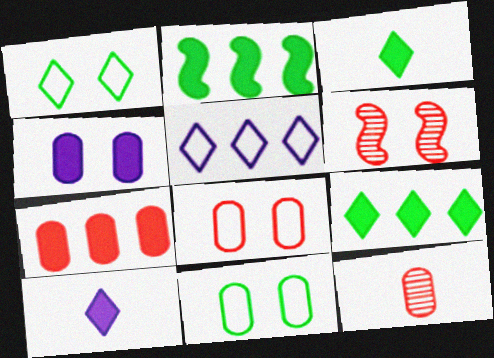[[1, 4, 6], 
[7, 8, 12]]